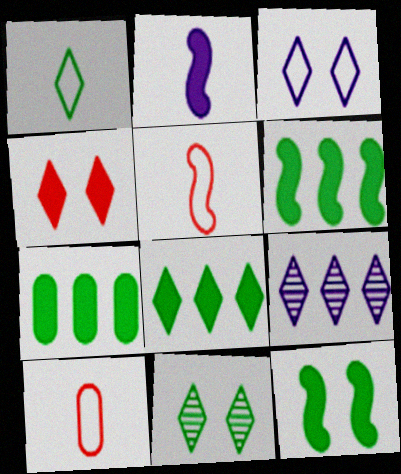[[1, 4, 9], 
[1, 8, 11], 
[2, 4, 7], 
[3, 4, 11], 
[6, 7, 8], 
[9, 10, 12]]